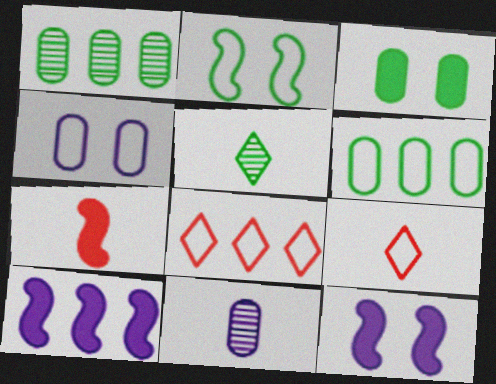[[1, 8, 10], 
[1, 9, 12]]